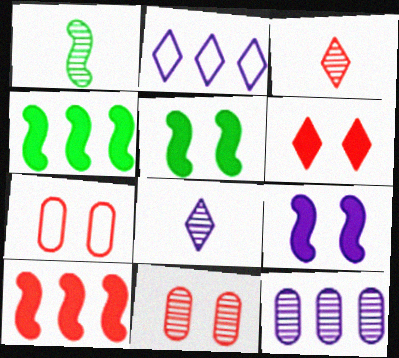[[3, 7, 10], 
[4, 7, 8]]